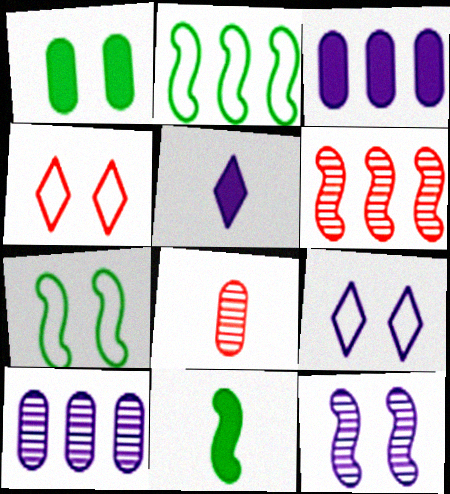[[1, 4, 12], 
[4, 10, 11]]